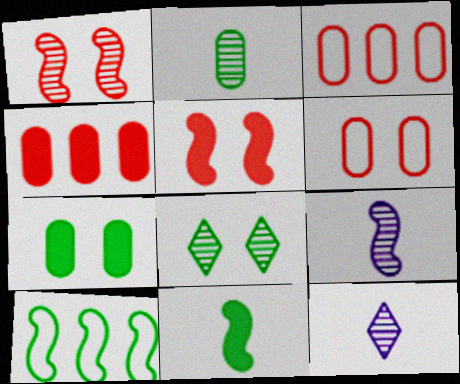[[5, 9, 10]]